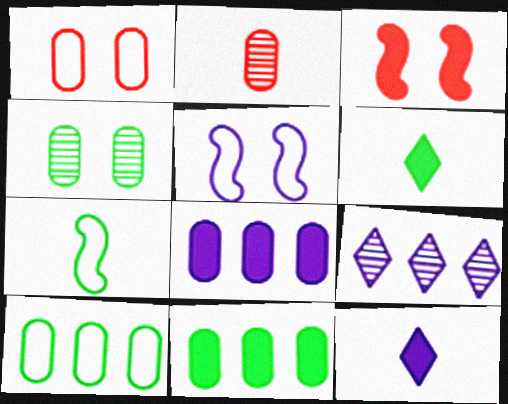[[2, 7, 12], 
[3, 6, 8], 
[3, 11, 12]]